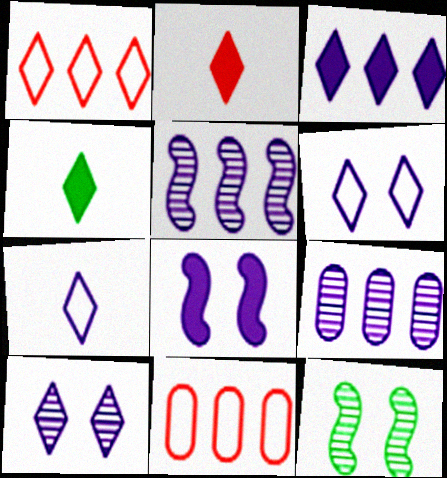[[1, 4, 10], 
[3, 7, 10], 
[7, 8, 9]]